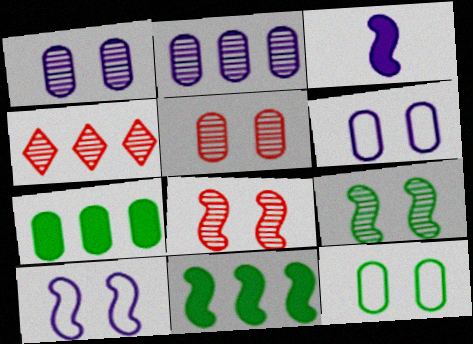[[3, 4, 12]]